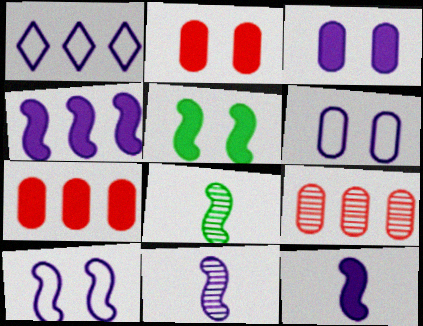[[1, 2, 8], 
[1, 3, 11], 
[4, 10, 11]]